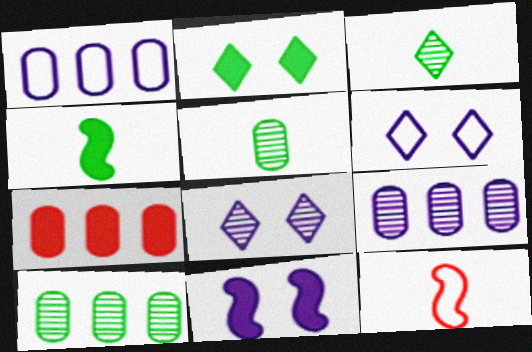[[1, 7, 10], 
[2, 9, 12]]